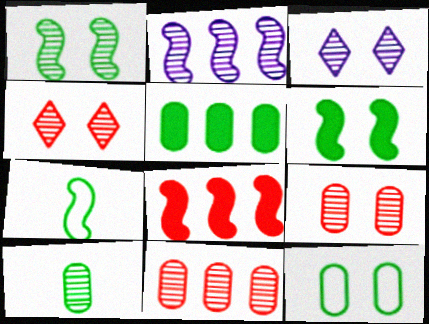[[1, 3, 9], 
[2, 4, 10], 
[5, 10, 12]]